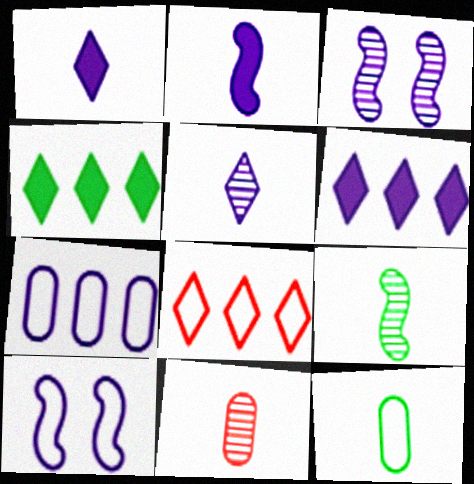[[1, 3, 7], 
[4, 10, 11], 
[5, 9, 11], 
[8, 10, 12]]